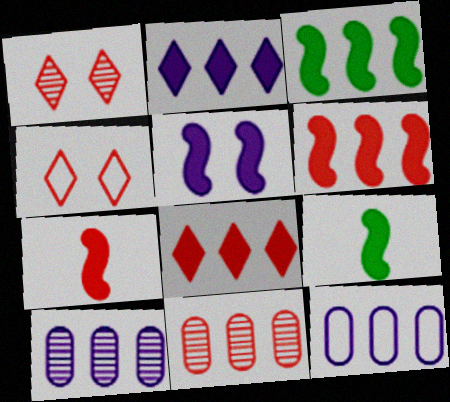[[1, 9, 12], 
[3, 5, 7], 
[4, 7, 11], 
[4, 9, 10], 
[5, 6, 9]]